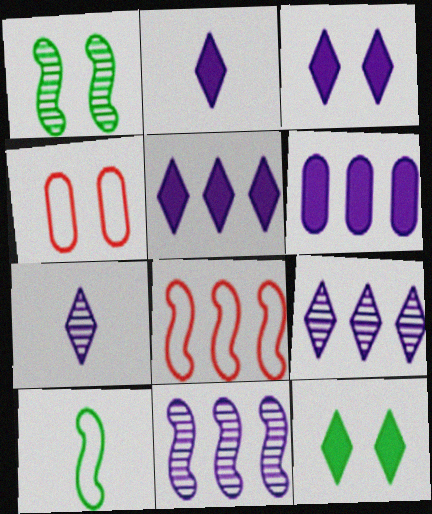[[1, 3, 4], 
[2, 3, 5]]